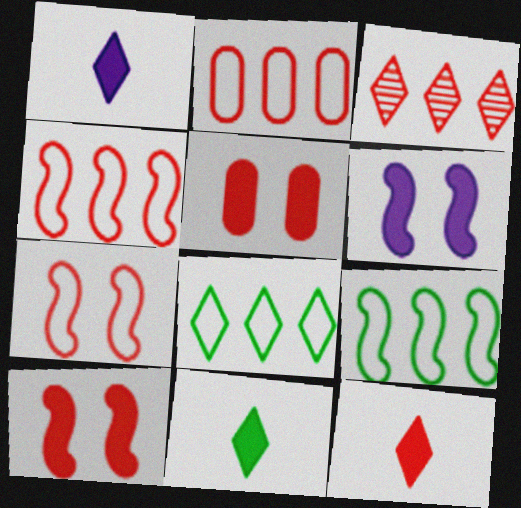[[1, 11, 12]]